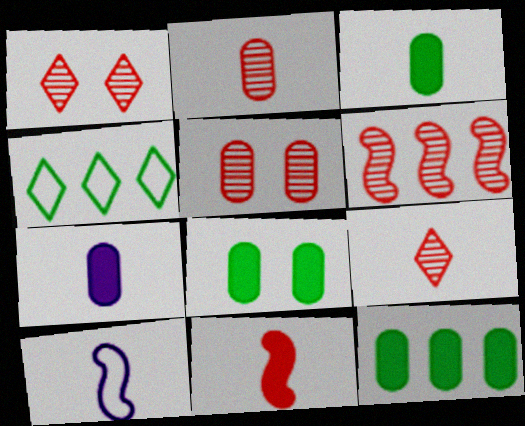[[1, 2, 6], 
[1, 10, 12], 
[3, 8, 12], 
[3, 9, 10], 
[5, 6, 9]]